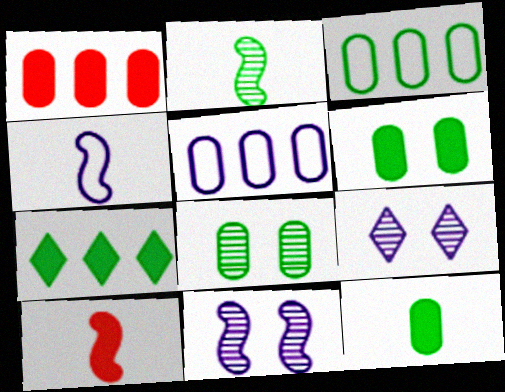[[2, 4, 10], 
[3, 8, 12], 
[3, 9, 10]]